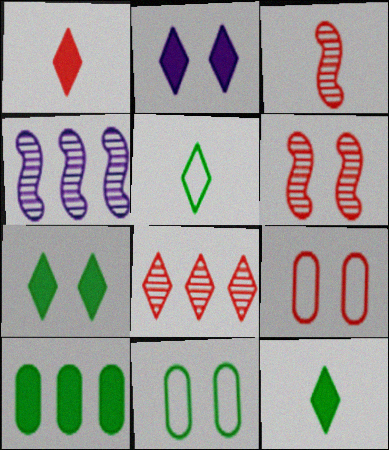[[1, 4, 11], 
[2, 5, 8], 
[2, 6, 11], 
[4, 9, 12]]